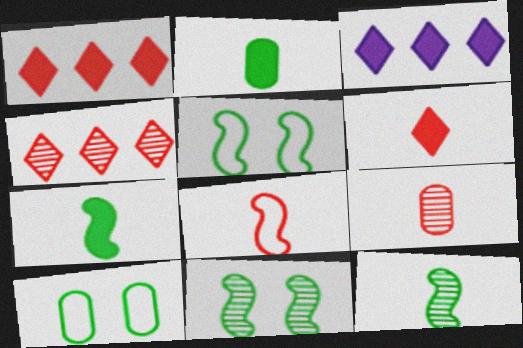[[3, 5, 9], 
[6, 8, 9]]